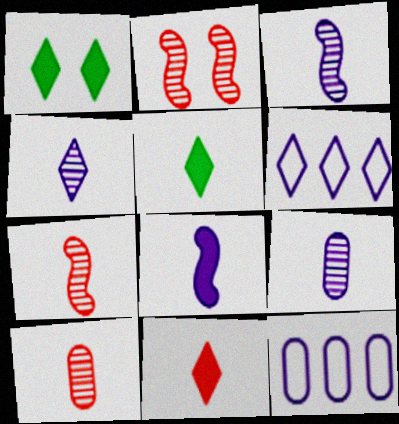[[1, 7, 12], 
[2, 5, 12], 
[3, 4, 9]]